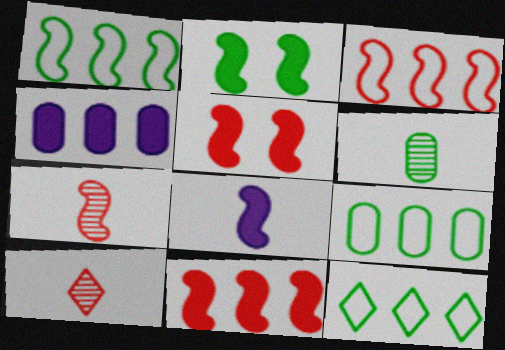[[1, 9, 12], 
[2, 6, 12], 
[2, 8, 11], 
[3, 5, 7]]